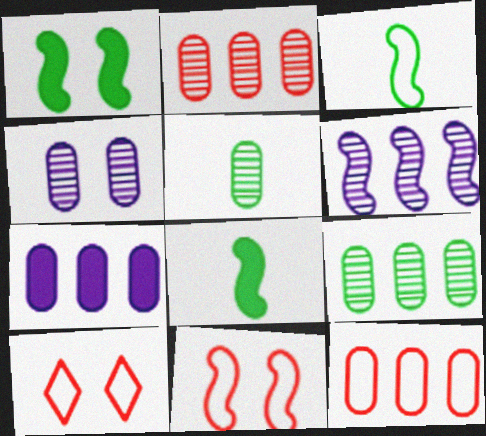[[1, 4, 10], 
[2, 4, 5], 
[6, 8, 11], 
[7, 9, 12]]